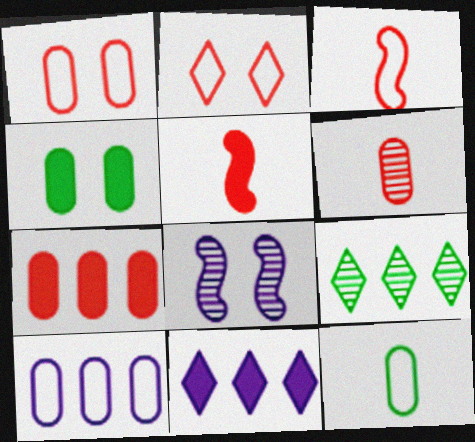[[1, 6, 7], 
[1, 10, 12], 
[2, 4, 8], 
[4, 5, 11], 
[4, 6, 10], 
[6, 8, 9]]